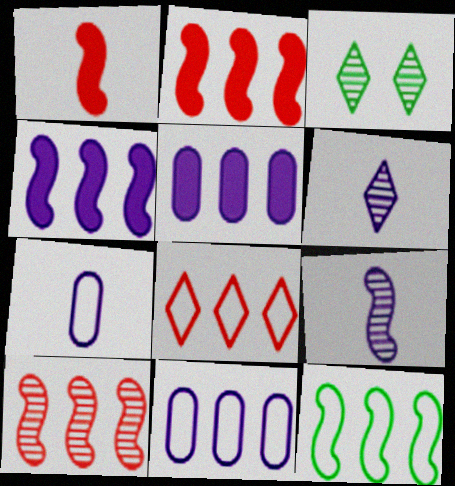[[1, 3, 11], 
[2, 3, 7], 
[4, 10, 12], 
[8, 11, 12]]